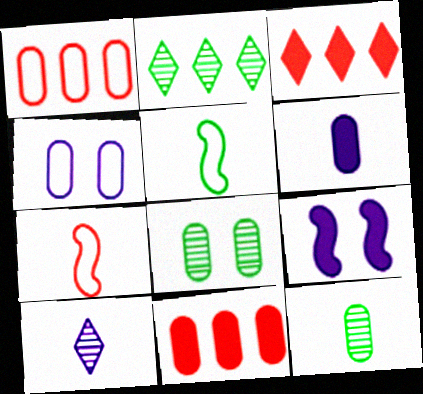[[1, 6, 8], 
[4, 11, 12]]